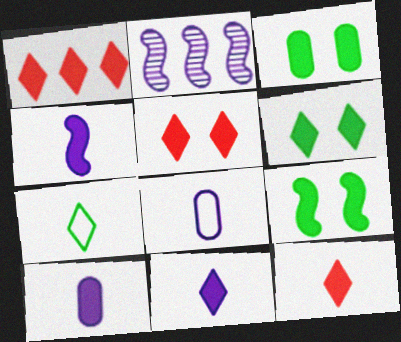[[1, 3, 4], 
[1, 5, 12], 
[1, 6, 11], 
[1, 9, 10], 
[3, 6, 9], 
[4, 10, 11]]